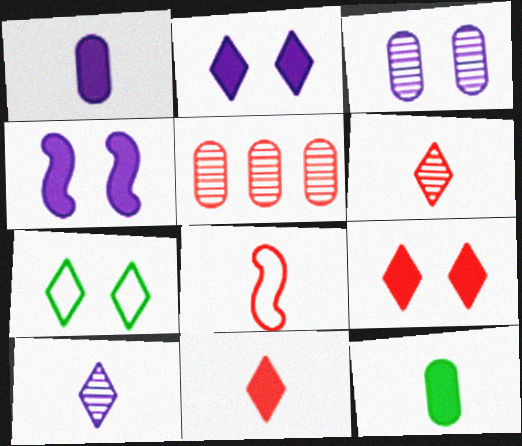[[5, 8, 9], 
[8, 10, 12]]